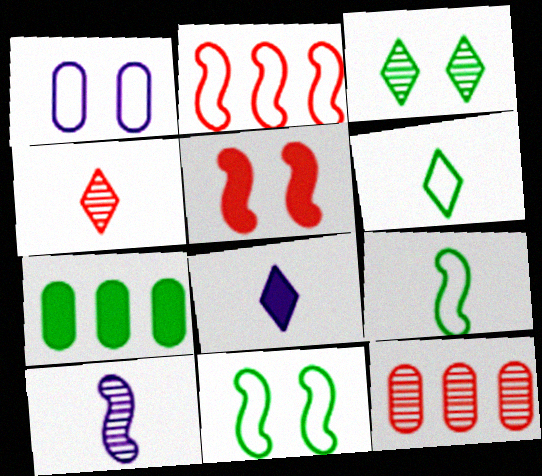[[1, 2, 6], 
[1, 3, 5], 
[3, 7, 9], 
[3, 10, 12], 
[4, 6, 8], 
[5, 7, 8], 
[8, 11, 12]]